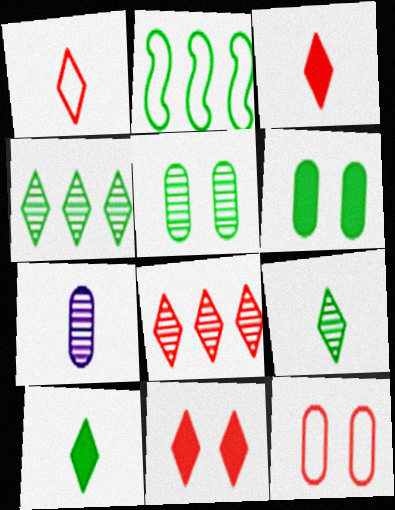[[1, 8, 11], 
[2, 5, 10], 
[2, 6, 9], 
[2, 7, 11]]